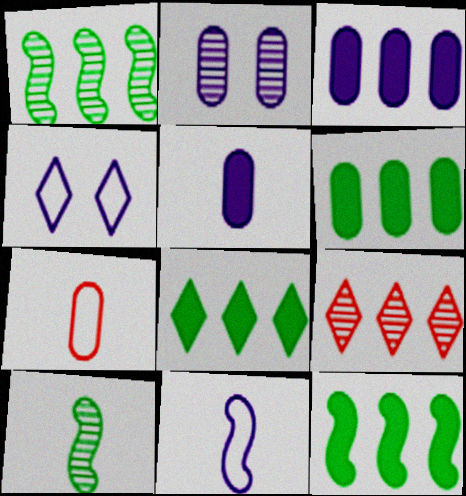[[2, 6, 7], 
[2, 9, 10], 
[6, 8, 12]]